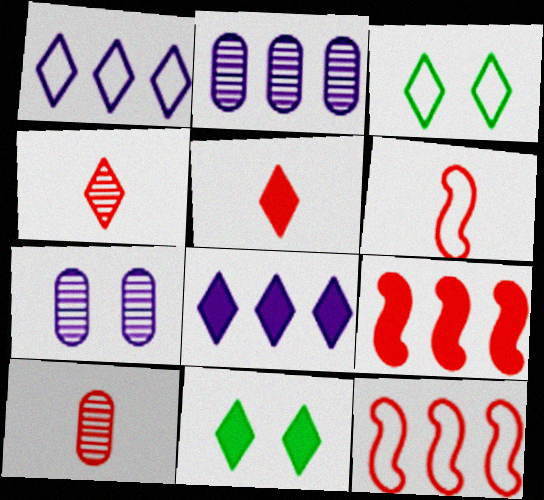[[1, 4, 11], 
[2, 6, 11], 
[3, 4, 8], 
[5, 6, 10], 
[5, 8, 11]]